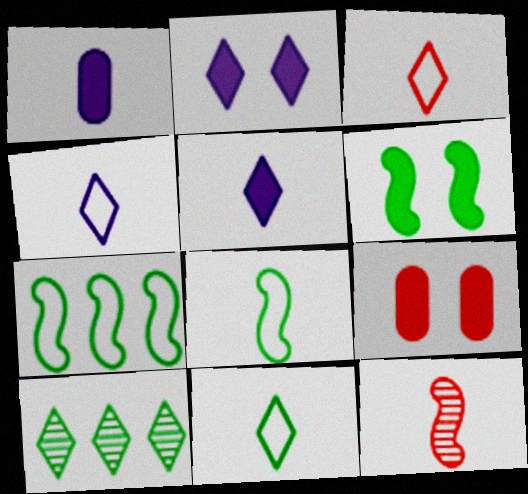[[1, 11, 12], 
[2, 3, 10], 
[2, 6, 9], 
[3, 4, 11]]